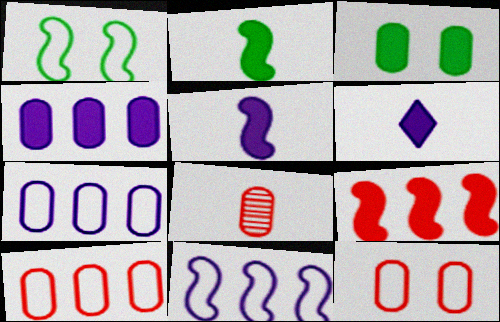[[3, 6, 9], 
[3, 7, 8]]